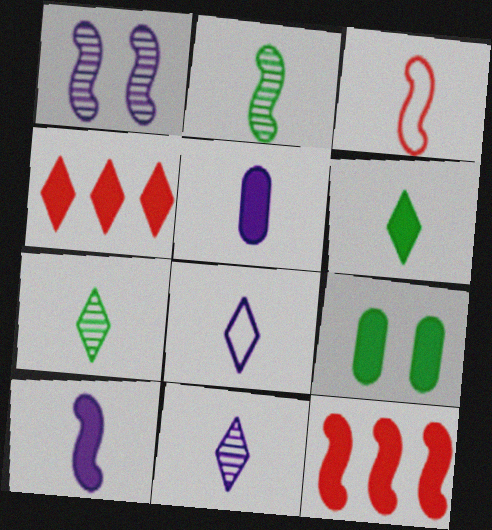[[2, 3, 10], 
[3, 5, 7], 
[4, 9, 10]]